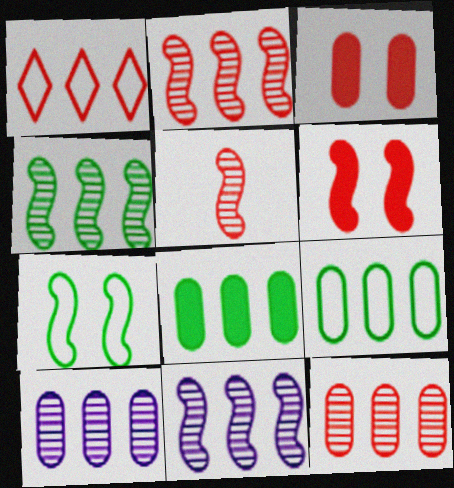[[1, 3, 5], 
[1, 8, 11], 
[2, 4, 11]]